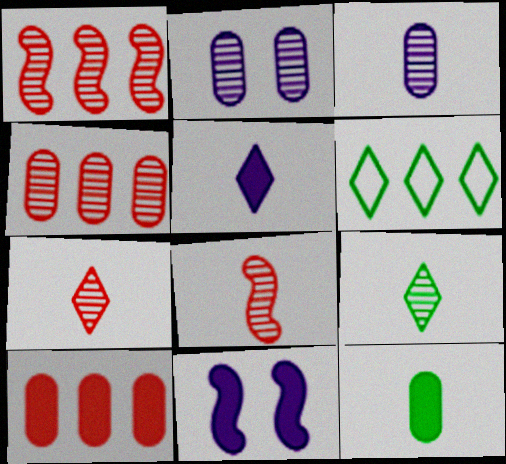[[1, 2, 9], 
[3, 8, 9]]